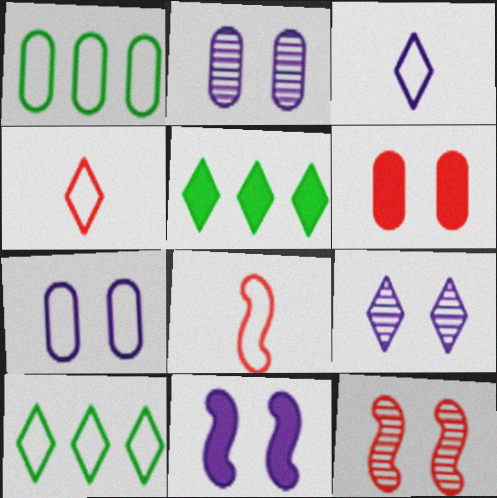[[2, 5, 8], 
[4, 5, 9], 
[7, 8, 10], 
[7, 9, 11]]